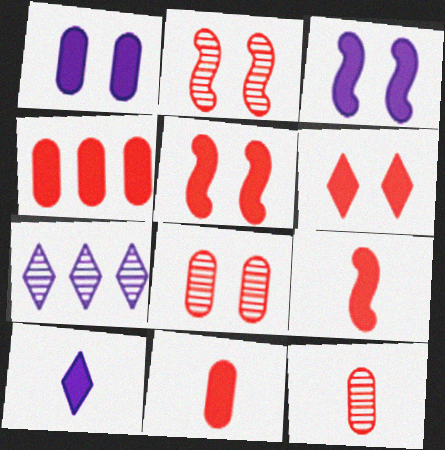[[4, 6, 9]]